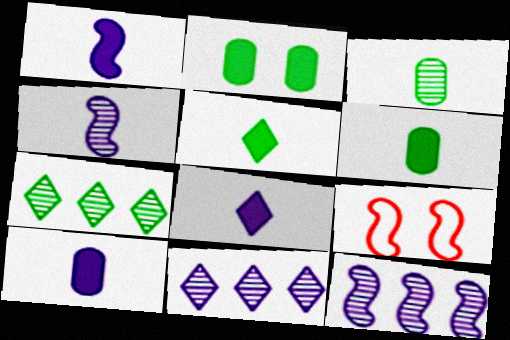[[1, 8, 10], 
[6, 9, 11], 
[7, 9, 10]]